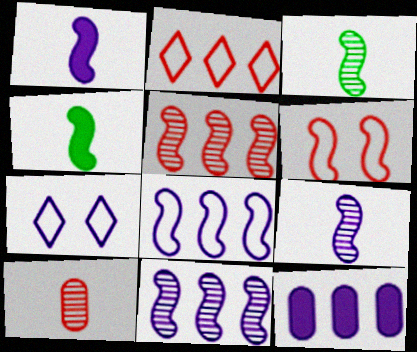[[4, 6, 11], 
[7, 9, 12]]